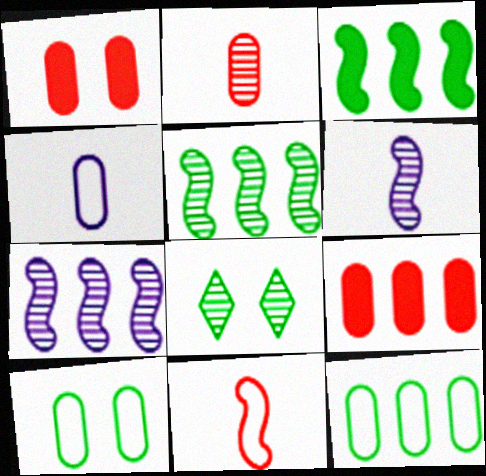[[2, 7, 8]]